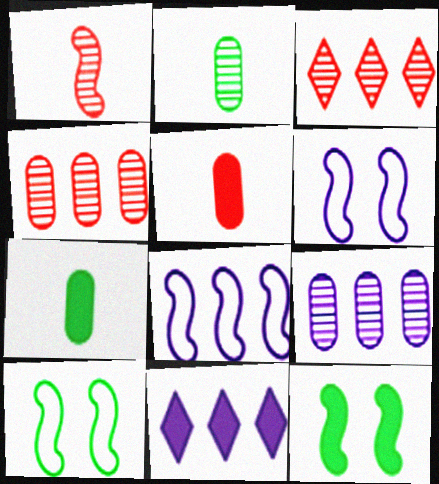[[1, 8, 12], 
[3, 6, 7], 
[5, 11, 12], 
[8, 9, 11]]